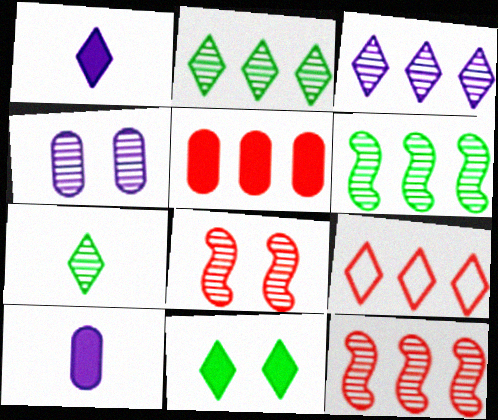[[4, 7, 12], 
[5, 9, 12]]